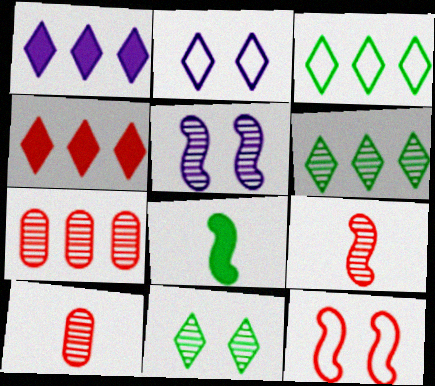[[2, 7, 8], 
[4, 10, 12], 
[5, 6, 10]]